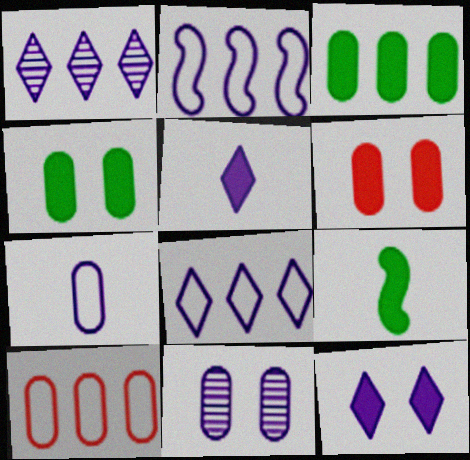[[2, 5, 11]]